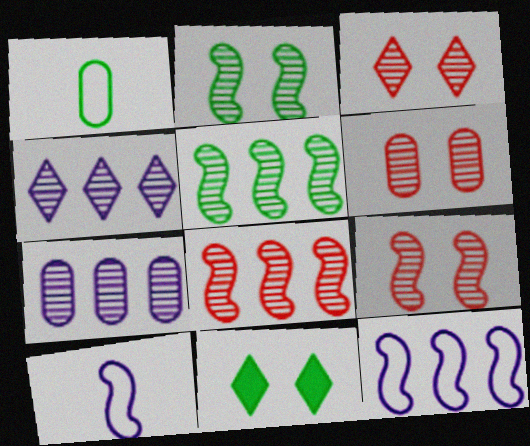[[1, 5, 11], 
[3, 6, 9]]